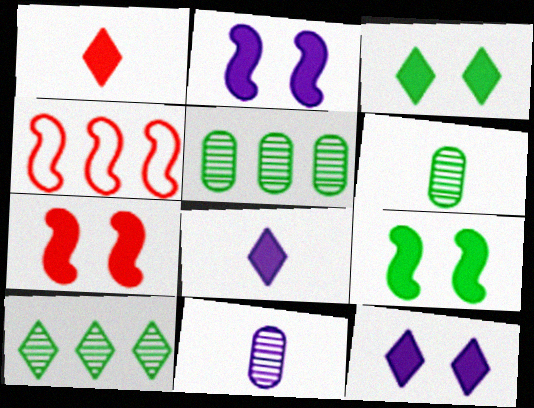[[2, 7, 9], 
[3, 4, 11], 
[4, 6, 12]]